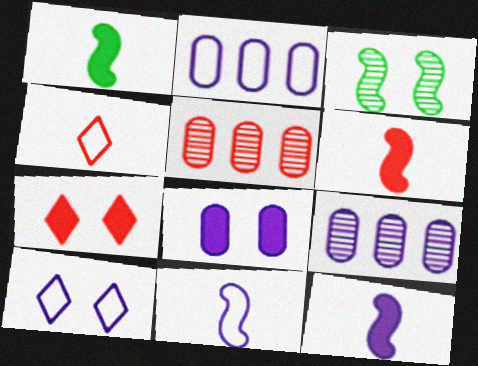[[1, 5, 10], 
[1, 6, 12], 
[2, 10, 11], 
[9, 10, 12]]